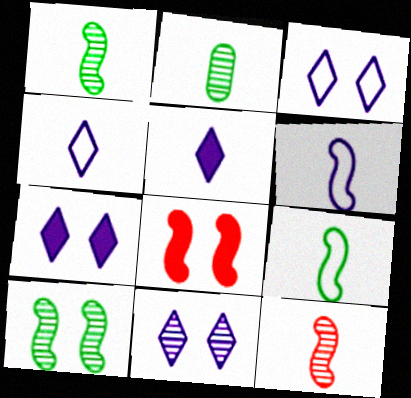[[3, 7, 11]]